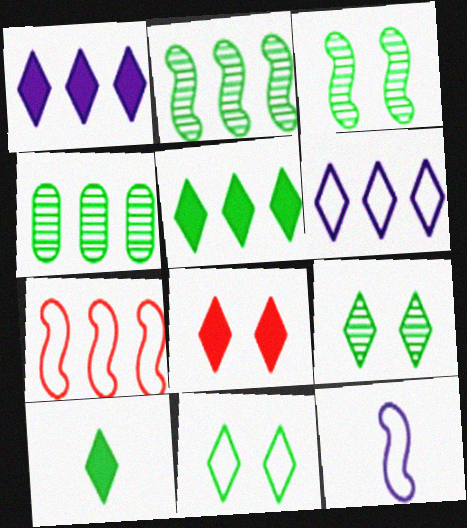[[1, 4, 7], 
[1, 8, 10], 
[4, 8, 12]]